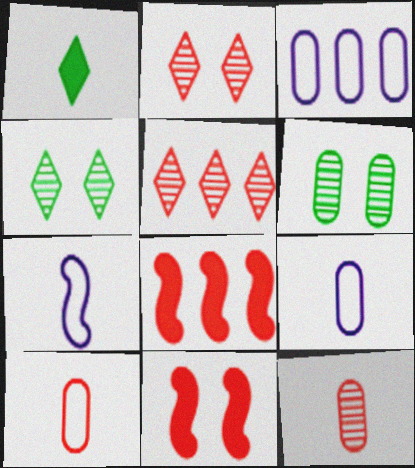[[1, 7, 12], 
[2, 8, 10], 
[4, 8, 9], 
[5, 10, 11]]